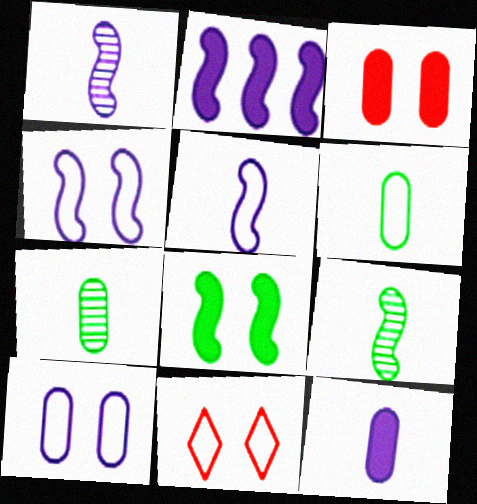[[1, 2, 4], 
[2, 7, 11]]